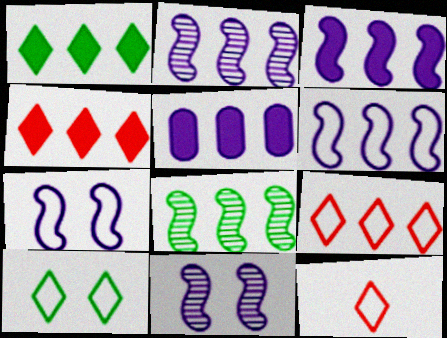[[2, 3, 6], 
[5, 8, 9]]